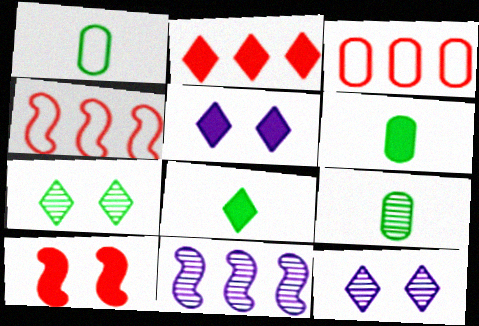[[1, 6, 9], 
[2, 5, 8], 
[4, 5, 9], 
[4, 6, 12]]